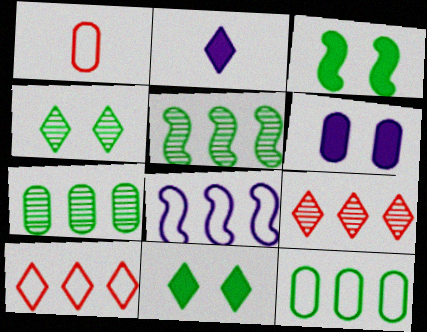[[1, 6, 7], 
[2, 4, 10], 
[8, 10, 12]]